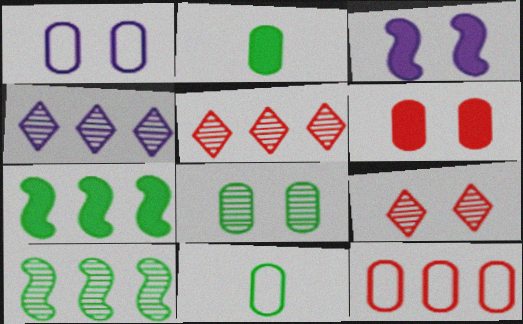[[1, 6, 8], 
[1, 11, 12], 
[3, 5, 11], 
[4, 7, 12]]